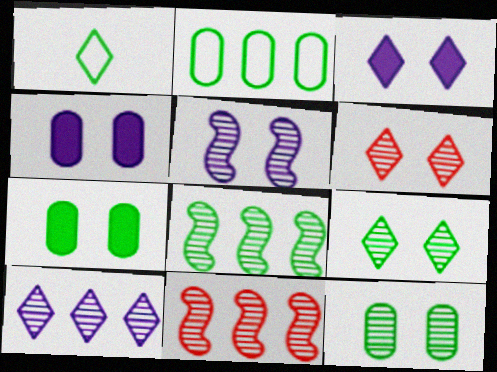[[1, 4, 11], 
[1, 7, 8], 
[5, 6, 12]]